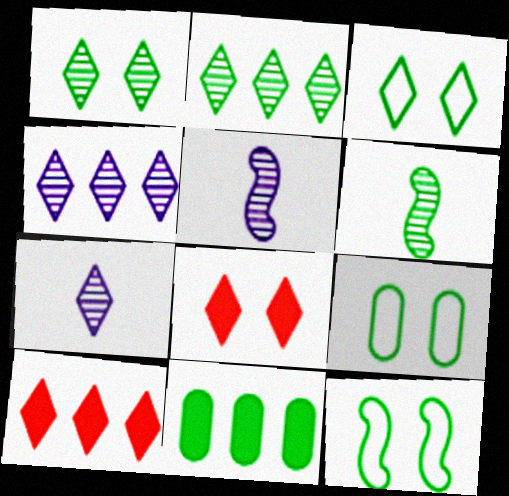[[3, 6, 11], 
[3, 7, 10], 
[3, 9, 12], 
[5, 9, 10]]